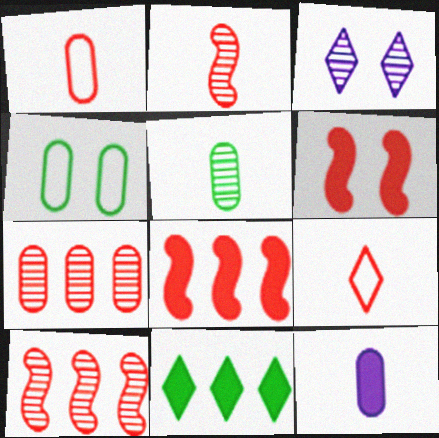[[1, 5, 12], 
[3, 4, 6], 
[3, 5, 10], 
[3, 9, 11], 
[4, 7, 12], 
[6, 7, 9], 
[6, 11, 12]]